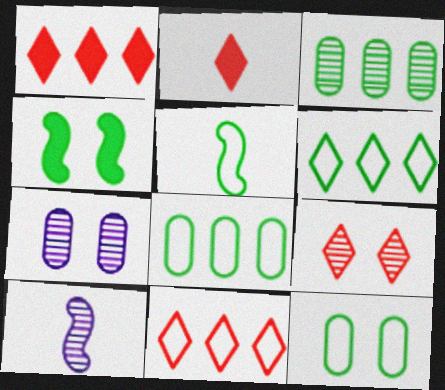[[1, 5, 7], 
[1, 10, 12], 
[2, 9, 11], 
[3, 9, 10], 
[5, 6, 12]]